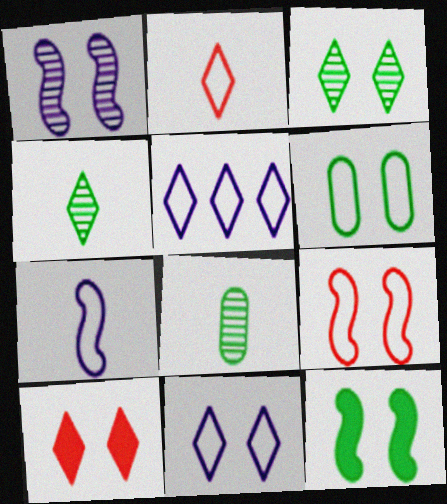[[1, 6, 10], 
[1, 9, 12], 
[3, 6, 12], 
[3, 10, 11], 
[4, 5, 10], 
[6, 9, 11]]